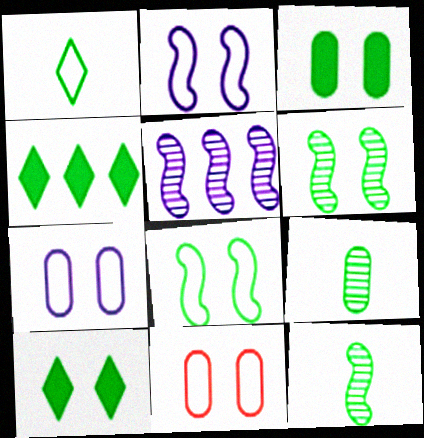[[4, 8, 9]]